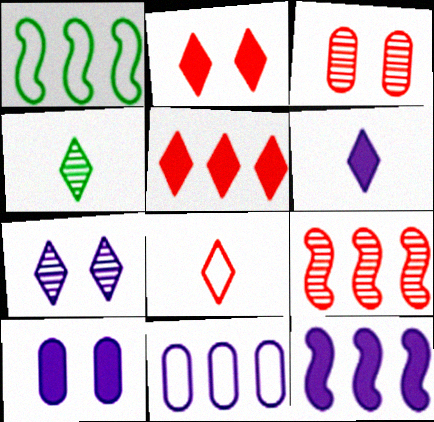[[1, 3, 6], 
[1, 9, 12], 
[4, 6, 8], 
[6, 10, 12]]